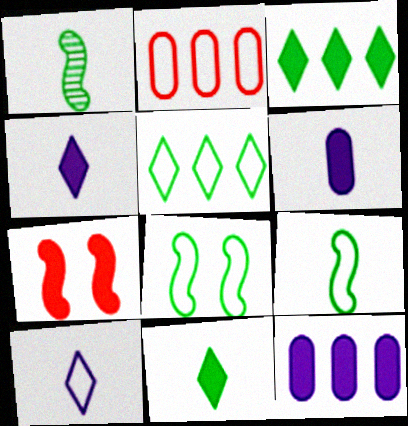[[2, 8, 10], 
[3, 6, 7], 
[7, 11, 12]]